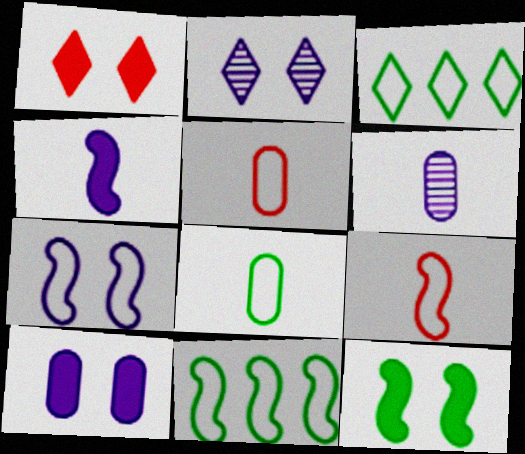[[1, 6, 11], 
[1, 10, 12], 
[2, 7, 10], 
[3, 5, 7], 
[7, 9, 11]]